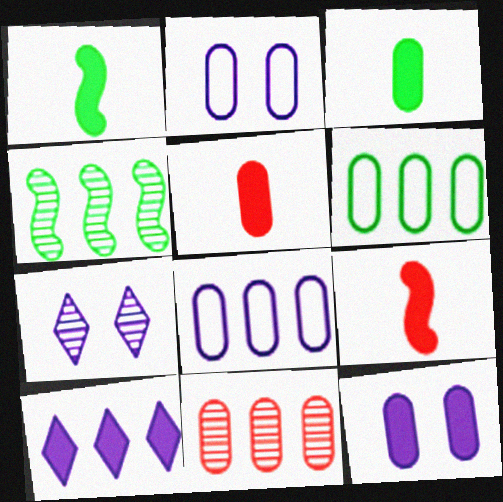[[2, 3, 11], 
[6, 7, 9]]